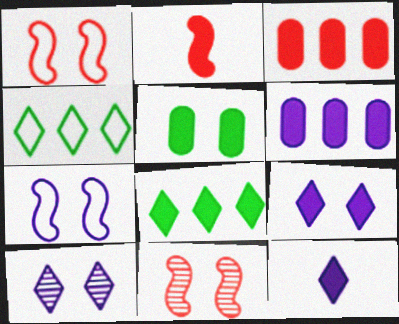[[1, 5, 10]]